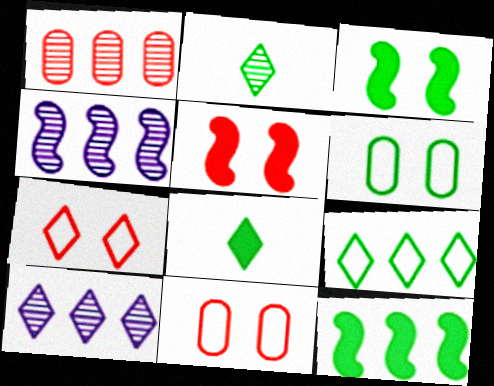[[2, 6, 12], 
[4, 8, 11], 
[7, 8, 10]]